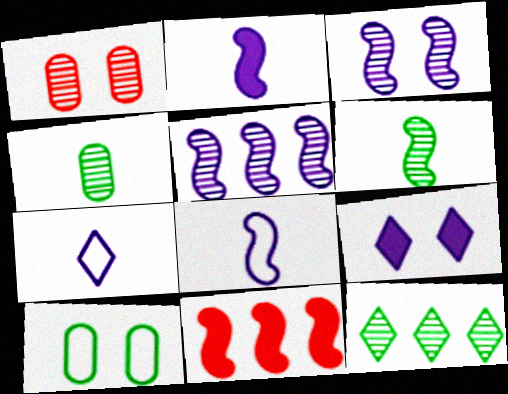[]